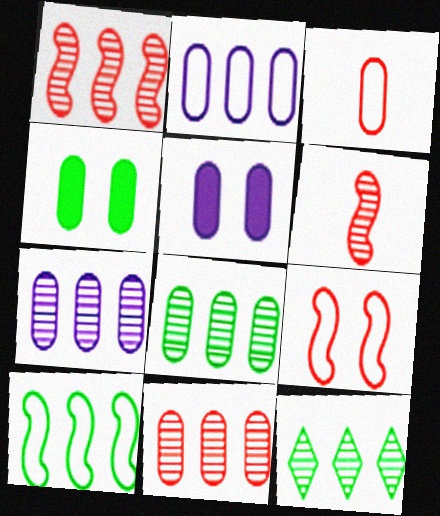[[1, 7, 12], 
[3, 4, 7], 
[3, 5, 8], 
[7, 8, 11]]